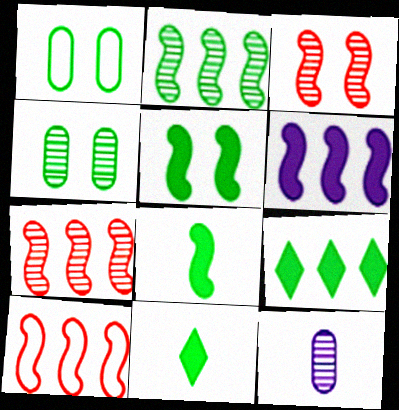[[1, 2, 11], 
[2, 6, 10]]